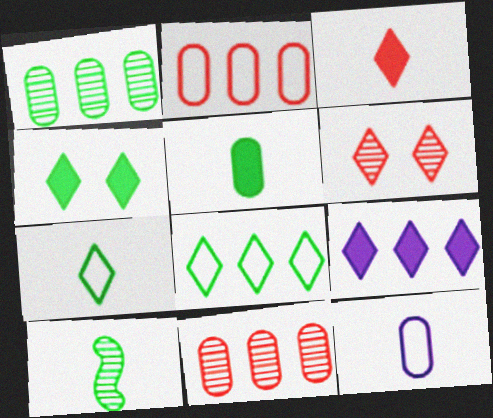[[3, 4, 9], 
[3, 10, 12], 
[5, 7, 10], 
[6, 7, 9]]